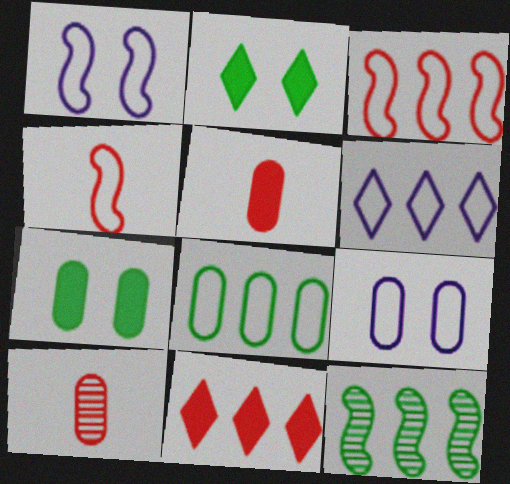[[3, 6, 8]]